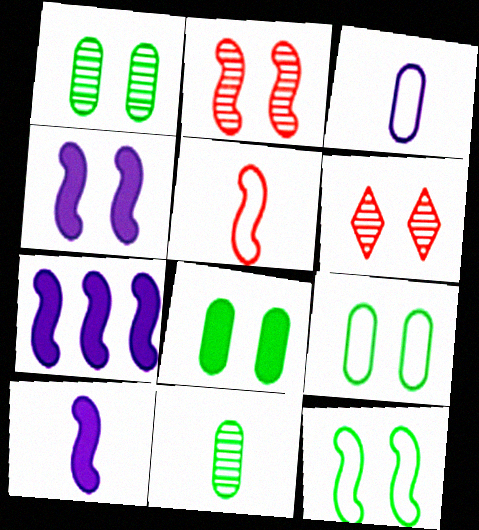[[1, 8, 9], 
[2, 4, 12], 
[4, 6, 9], 
[4, 7, 10]]